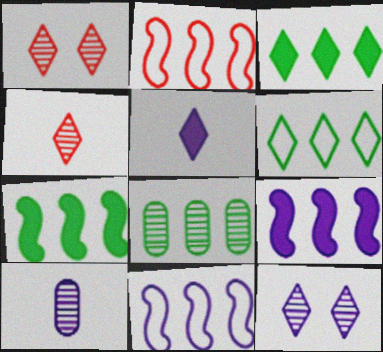[[1, 5, 6], 
[6, 7, 8]]